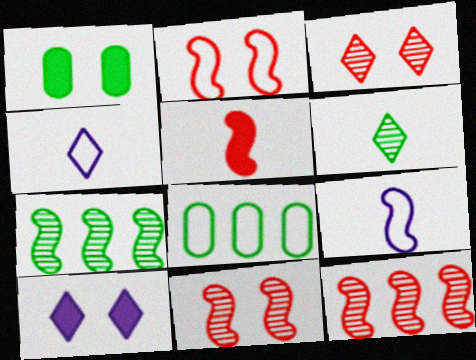[[1, 4, 12], 
[2, 4, 8], 
[2, 5, 12]]